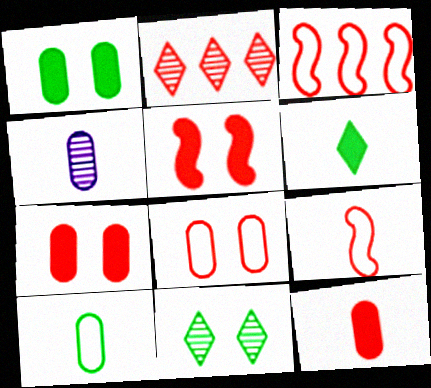[[2, 7, 9], 
[4, 6, 9], 
[4, 10, 12]]